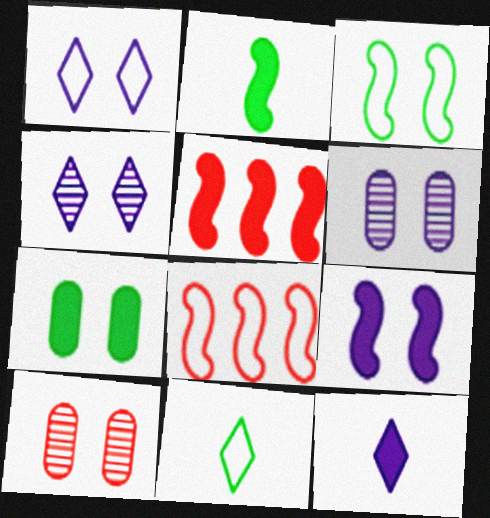[[1, 6, 9], 
[2, 5, 9], 
[5, 6, 11], 
[5, 7, 12]]